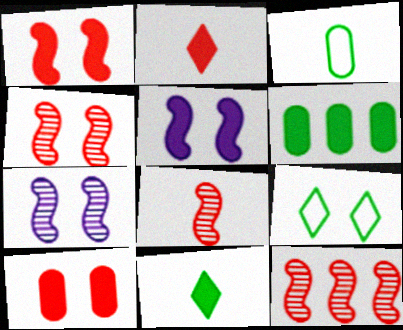[[2, 5, 6], 
[4, 8, 12], 
[7, 9, 10]]